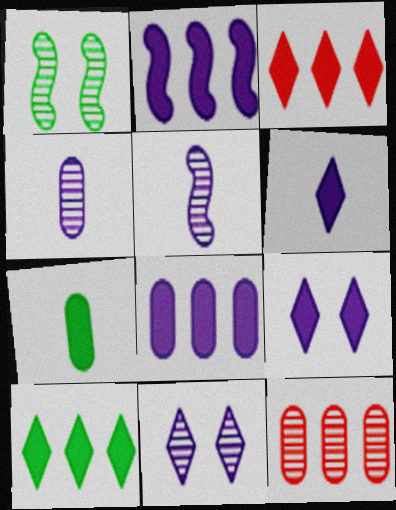[]